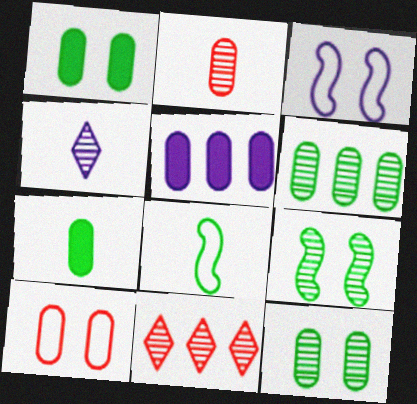[[3, 4, 5], 
[3, 7, 11]]